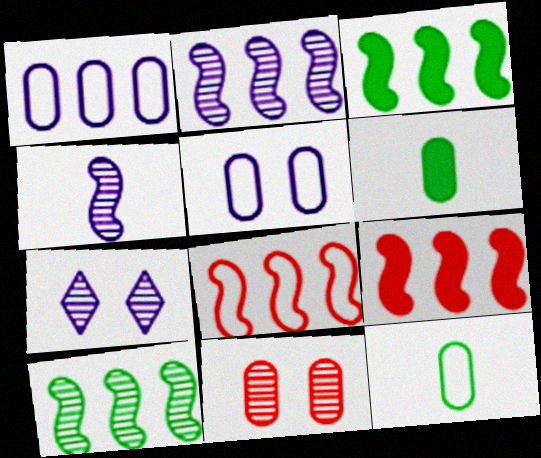[[1, 6, 11], 
[2, 3, 8], 
[6, 7, 8], 
[7, 9, 12]]